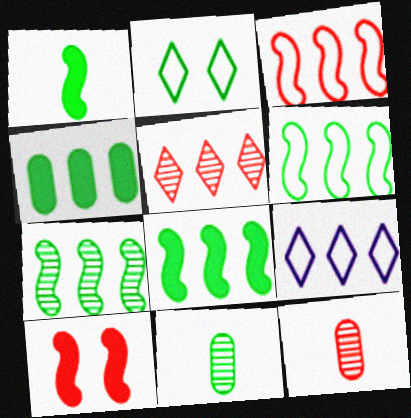[[2, 8, 11], 
[6, 7, 8], 
[9, 10, 11]]